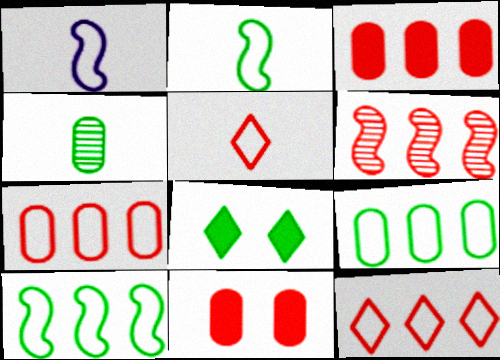[[3, 6, 12], 
[4, 8, 10], 
[5, 6, 11]]